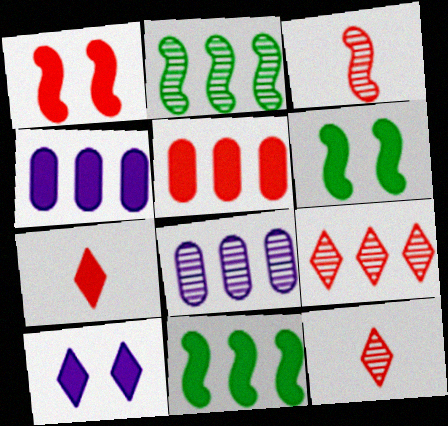[[1, 5, 7], 
[2, 8, 9], 
[4, 6, 7]]